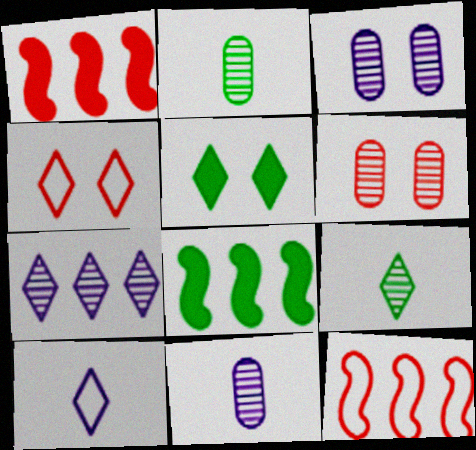[[4, 8, 11], 
[5, 11, 12], 
[6, 8, 10]]